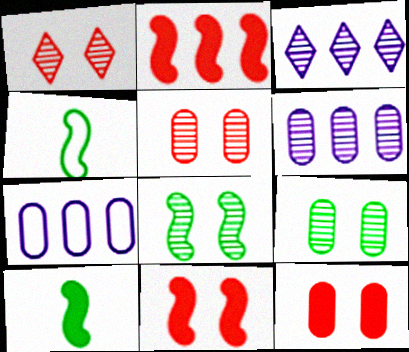[[1, 7, 10], 
[3, 4, 12]]